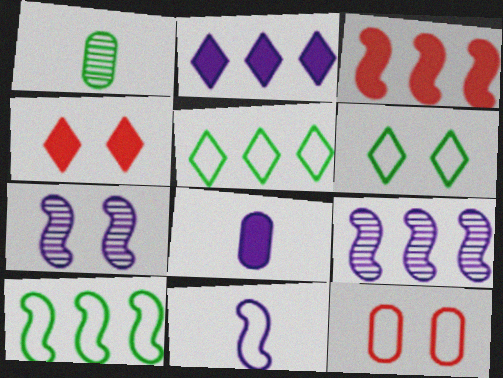[[3, 9, 10], 
[5, 11, 12]]